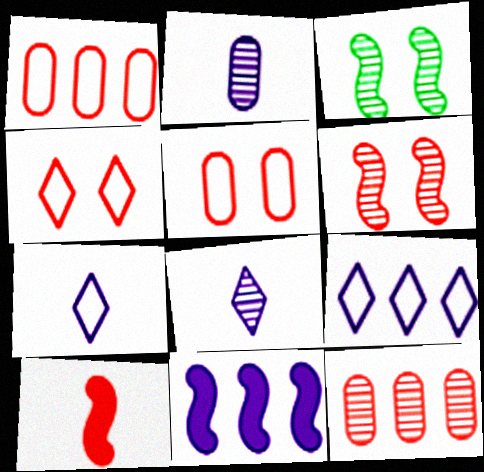[[3, 8, 12], 
[4, 10, 12]]